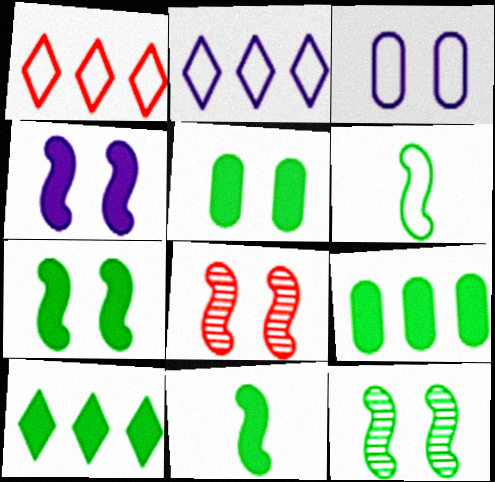[[1, 3, 6], 
[5, 10, 11]]